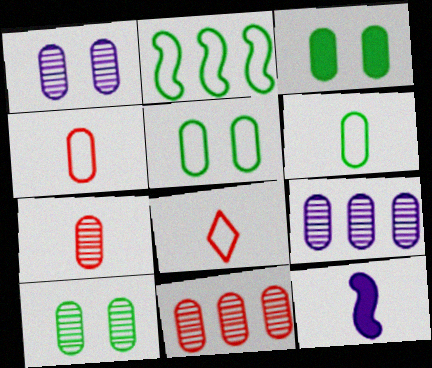[[3, 4, 9], 
[3, 5, 10], 
[7, 9, 10]]